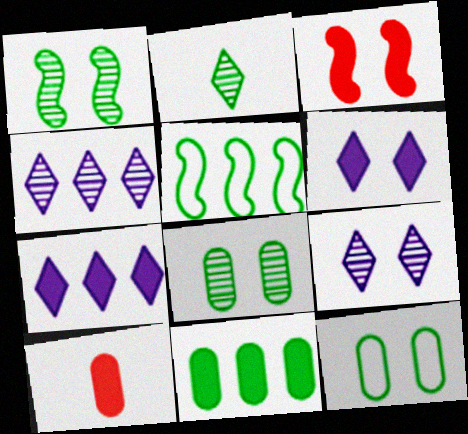[[3, 9, 12], 
[5, 9, 10]]